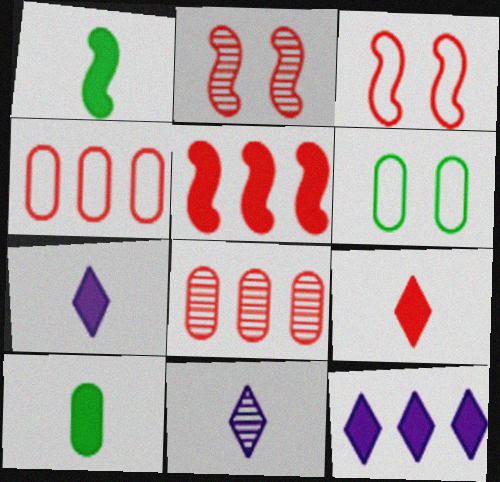[[2, 4, 9], 
[3, 8, 9], 
[5, 6, 11]]